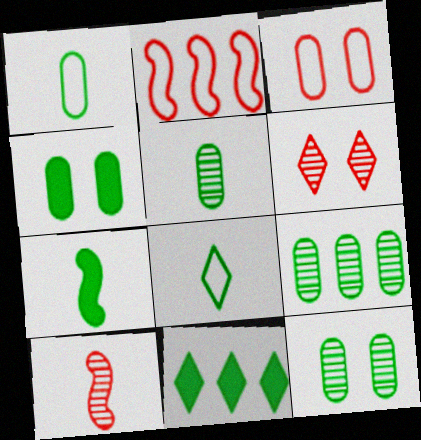[[1, 4, 9], 
[4, 7, 11], 
[5, 7, 8], 
[5, 9, 12]]